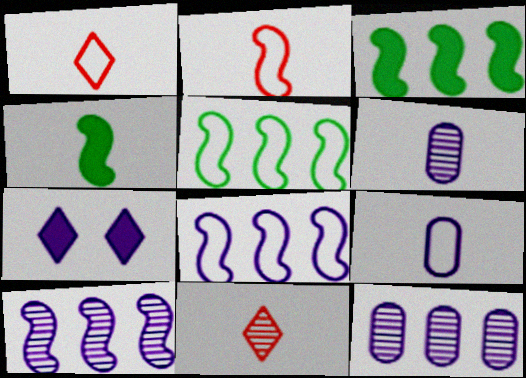[[1, 4, 6], 
[4, 9, 11], 
[6, 7, 8], 
[7, 9, 10]]